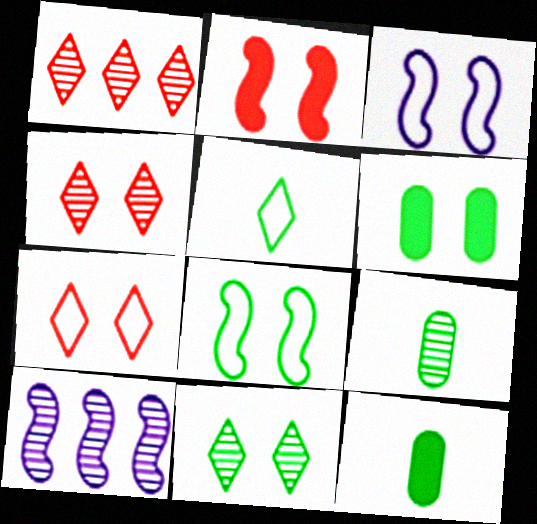[[1, 3, 12], 
[3, 4, 6], 
[4, 9, 10], 
[6, 8, 11], 
[7, 10, 12]]